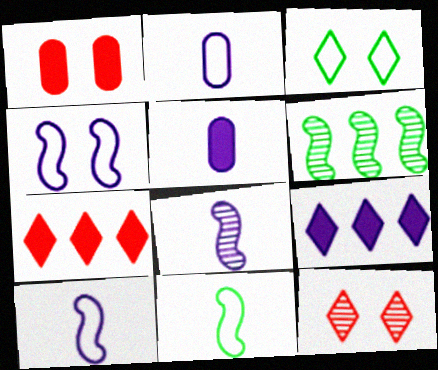[]